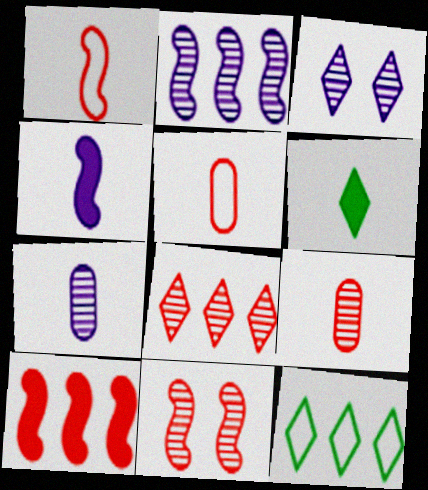[[1, 6, 7], 
[1, 10, 11], 
[2, 3, 7], 
[8, 9, 11]]